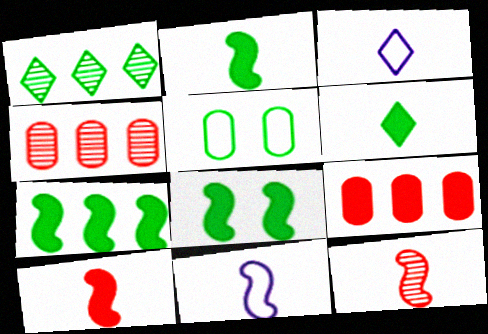[[1, 2, 5], 
[2, 7, 8], 
[2, 11, 12], 
[3, 4, 8]]